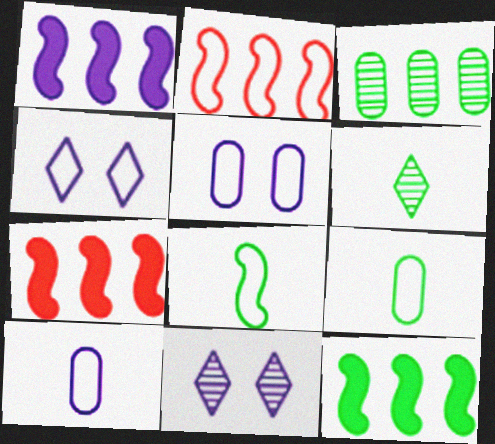[[1, 7, 12], 
[1, 10, 11], 
[2, 4, 9], 
[5, 6, 7], 
[7, 9, 11]]